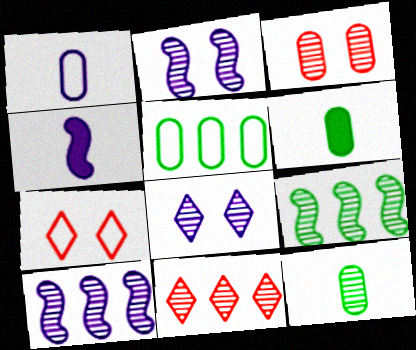[[2, 11, 12], 
[6, 7, 10]]